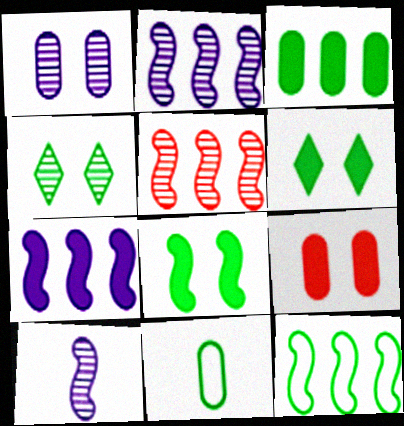[[5, 7, 12]]